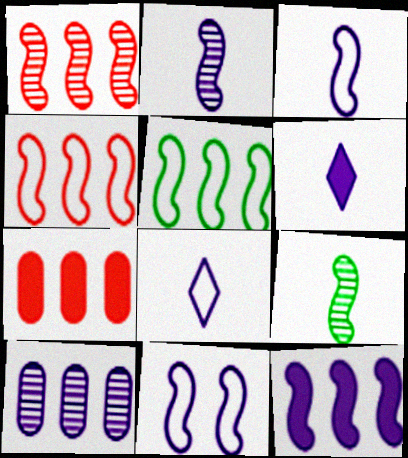[[1, 5, 12], 
[2, 11, 12], 
[6, 10, 11]]